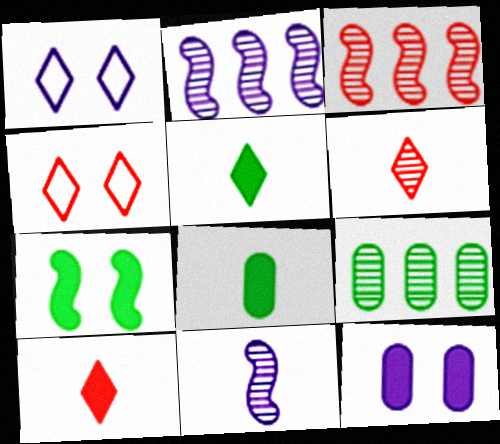[[1, 3, 8], 
[2, 4, 8]]